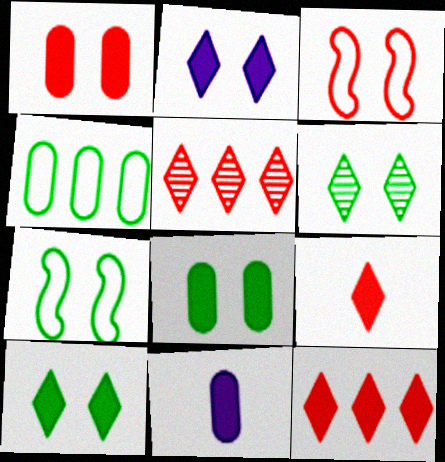[[5, 7, 11], 
[6, 7, 8]]